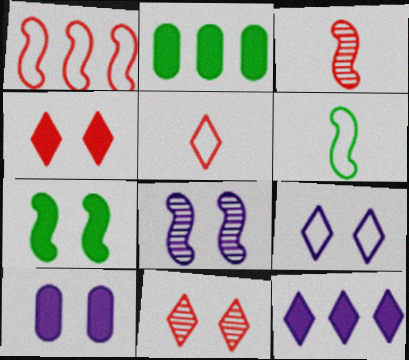[[2, 3, 9], 
[2, 5, 8], 
[4, 7, 10], 
[8, 9, 10]]